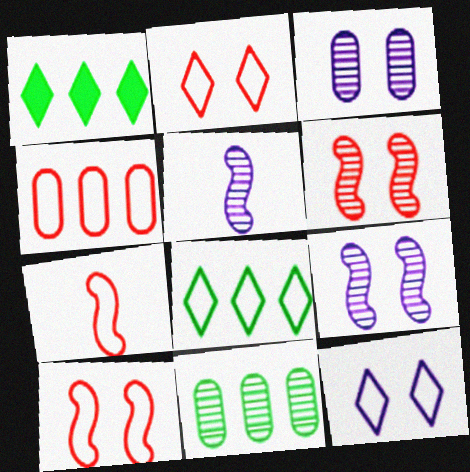[[1, 3, 7], 
[2, 4, 7]]